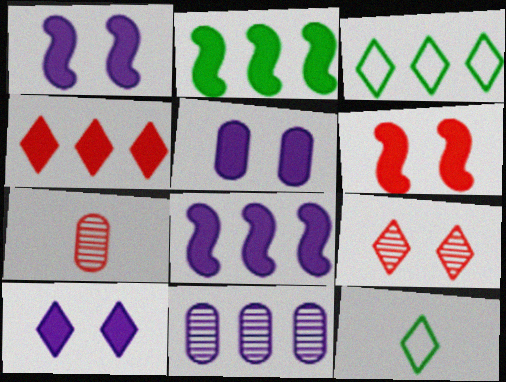[[1, 3, 7], 
[1, 5, 10], 
[6, 11, 12]]